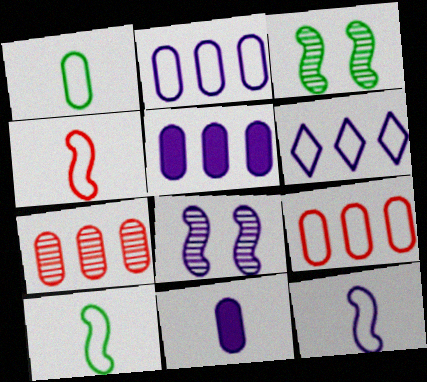[[4, 10, 12], 
[6, 8, 11]]